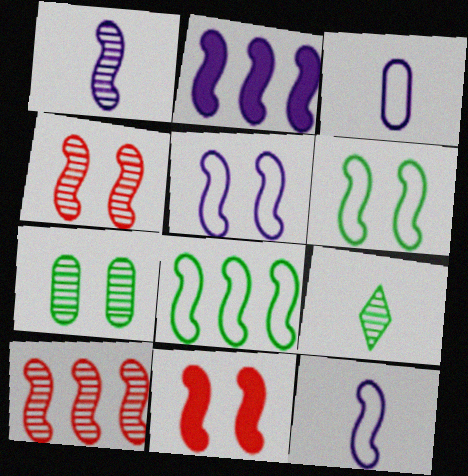[[1, 2, 5], 
[1, 8, 11], 
[2, 8, 10]]